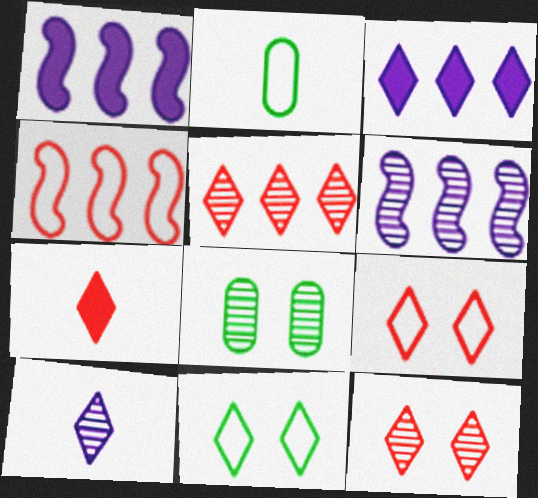[[1, 2, 12], 
[5, 7, 9]]